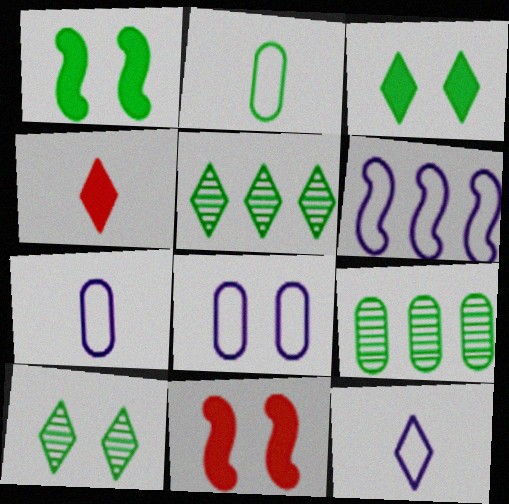[[1, 2, 5], 
[5, 7, 11], 
[6, 8, 12], 
[8, 10, 11], 
[9, 11, 12]]